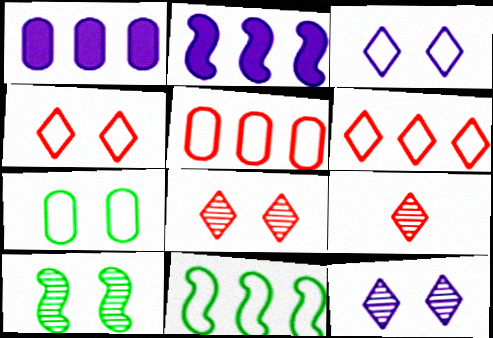[[2, 7, 9]]